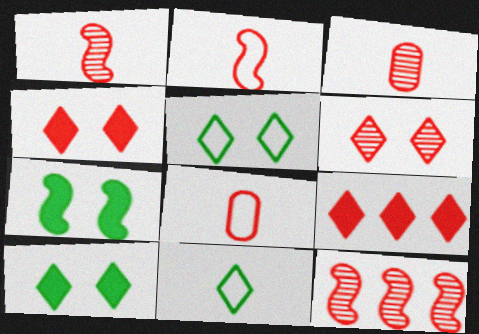[[3, 6, 12], 
[4, 8, 12]]